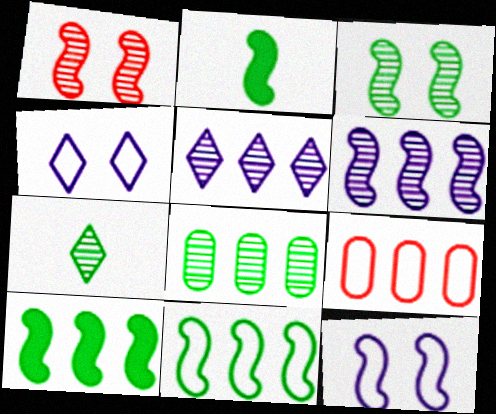[[2, 3, 11], 
[3, 7, 8], 
[5, 9, 10]]